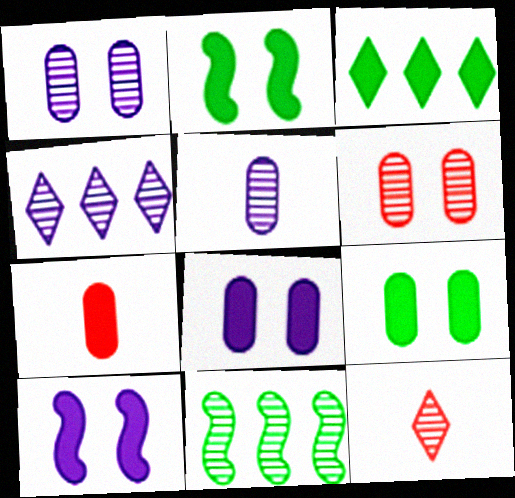[[1, 11, 12], 
[3, 7, 10]]